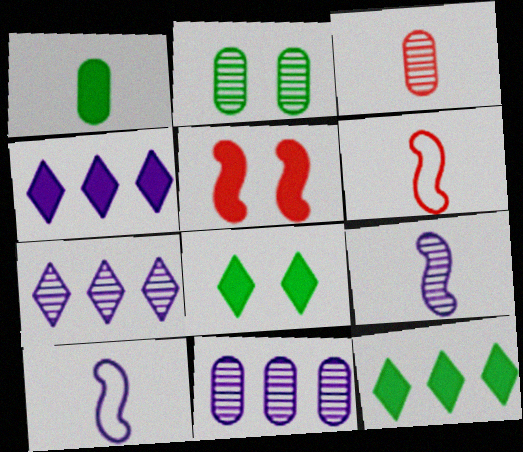[[1, 4, 5], 
[2, 3, 11], 
[2, 4, 6], 
[6, 8, 11]]